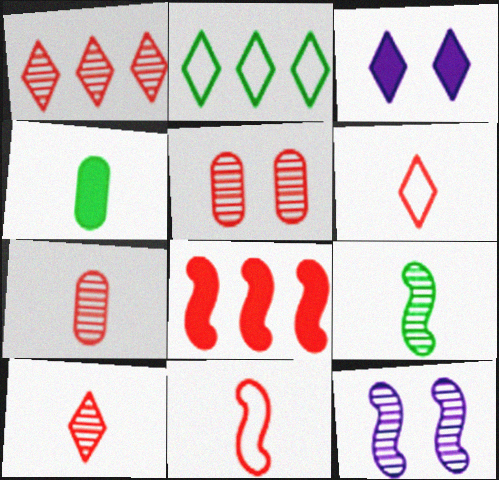[[2, 3, 10], 
[3, 4, 8], 
[5, 6, 8]]